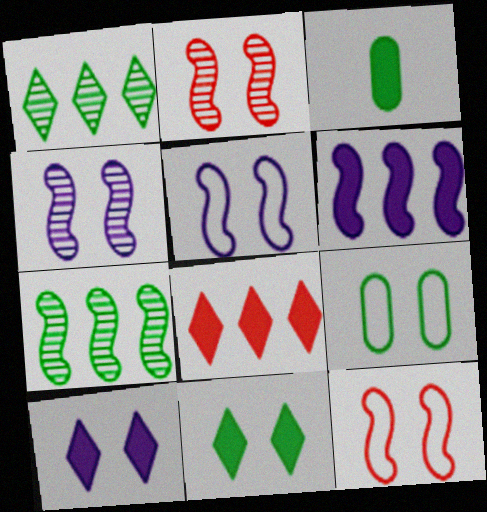[[2, 9, 10]]